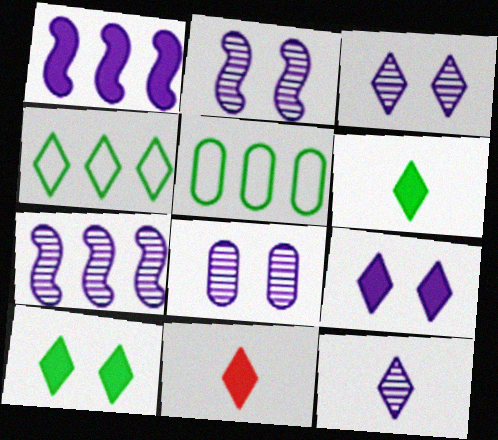[[2, 3, 8], 
[2, 5, 11], 
[3, 4, 11], 
[7, 8, 12]]